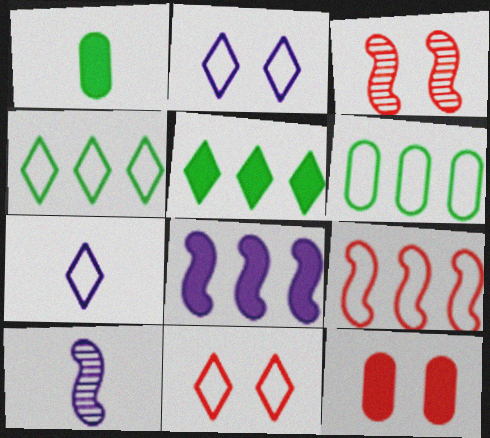[[3, 11, 12], 
[4, 7, 11], 
[4, 10, 12]]